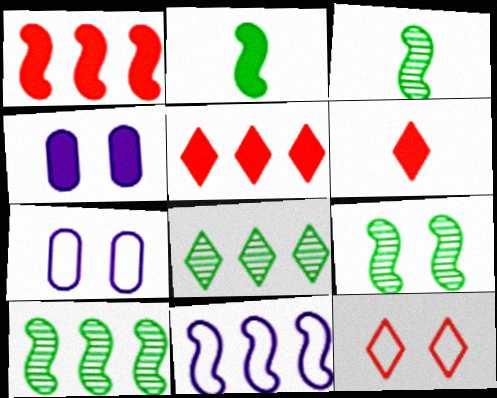[[1, 10, 11], 
[2, 4, 5], 
[3, 5, 7], 
[3, 9, 10], 
[4, 9, 12], 
[6, 7, 10]]